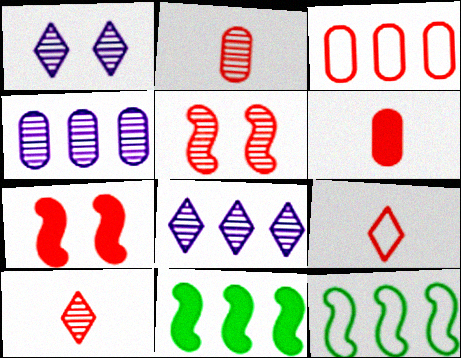[[1, 6, 12], 
[3, 7, 10], 
[3, 8, 11]]